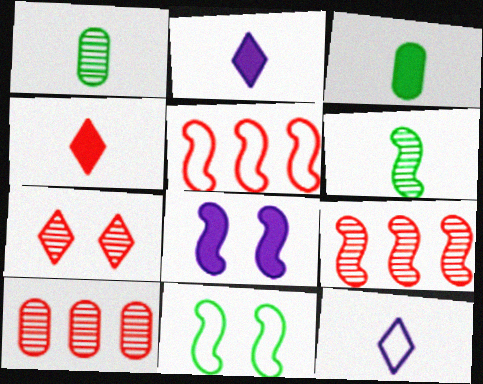[[2, 10, 11], 
[5, 6, 8]]